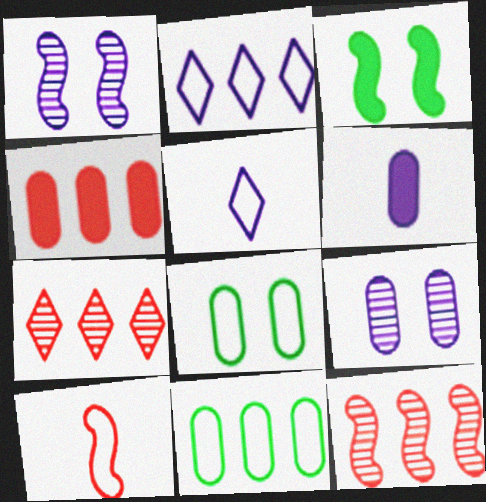[[1, 2, 6], 
[2, 8, 10]]